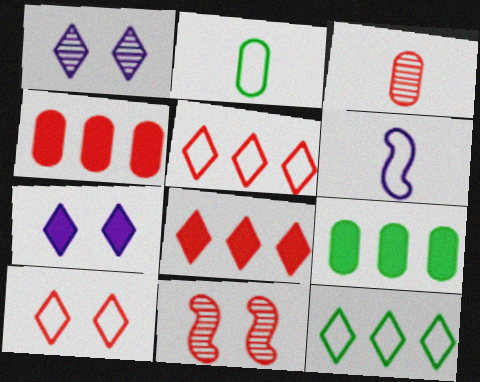[]